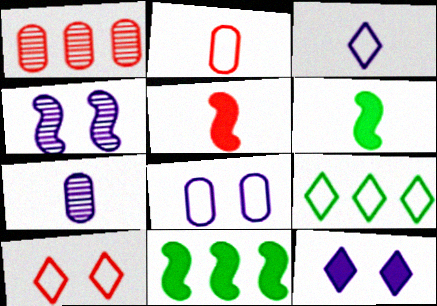[[1, 5, 10], 
[3, 9, 10], 
[4, 8, 12], 
[7, 10, 11]]